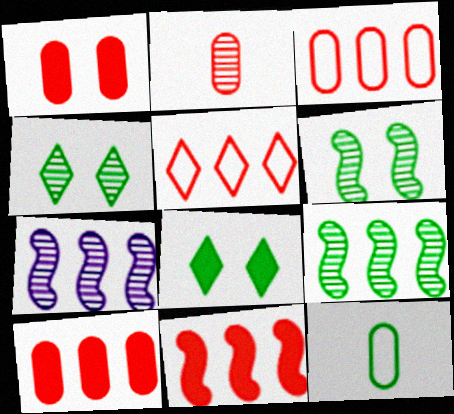[[1, 2, 3], 
[2, 4, 7], 
[8, 9, 12]]